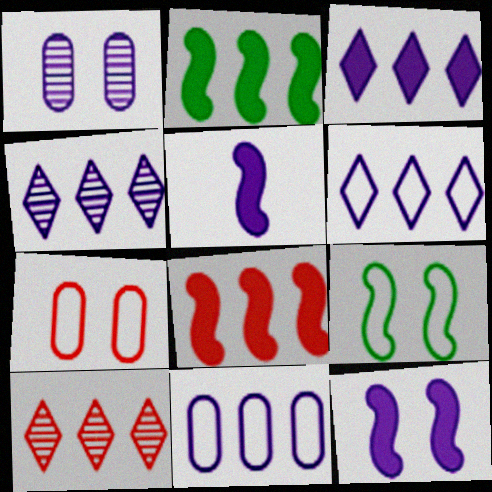[[1, 5, 6], 
[2, 10, 11], 
[3, 4, 6]]